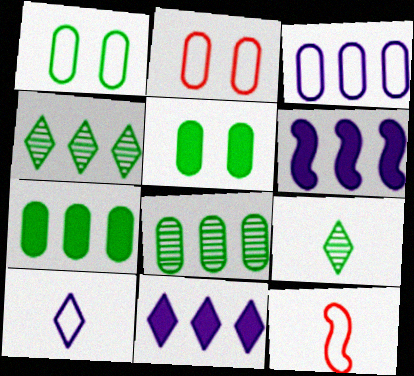[[2, 6, 9]]